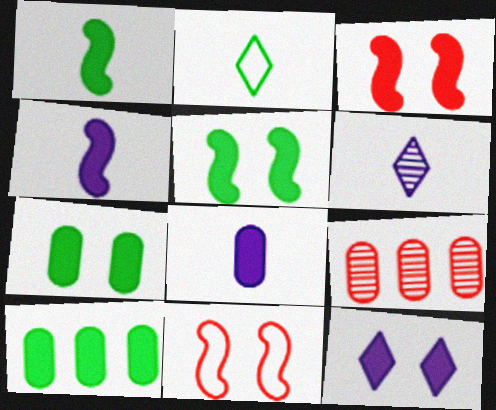[[3, 7, 12], 
[6, 10, 11]]